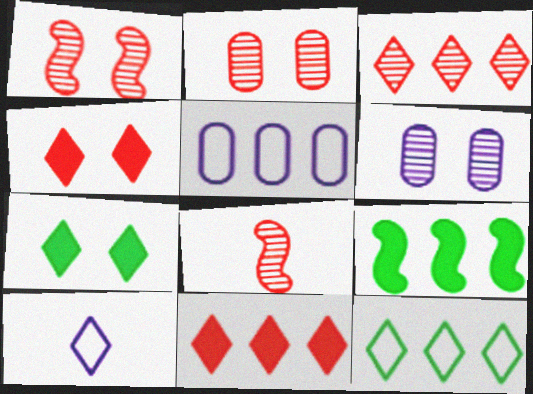[[2, 3, 8], 
[2, 9, 10], 
[3, 5, 9], 
[3, 7, 10], 
[5, 7, 8]]